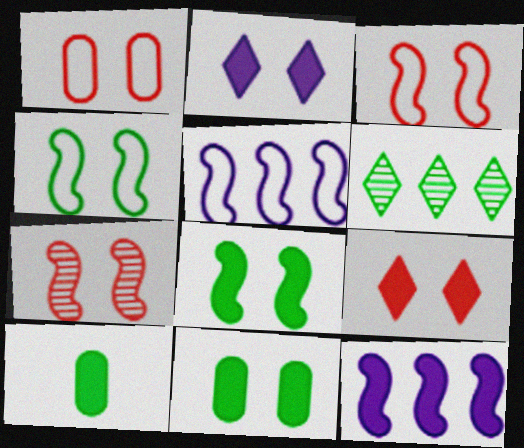[[1, 7, 9], 
[4, 6, 10], 
[9, 10, 12]]